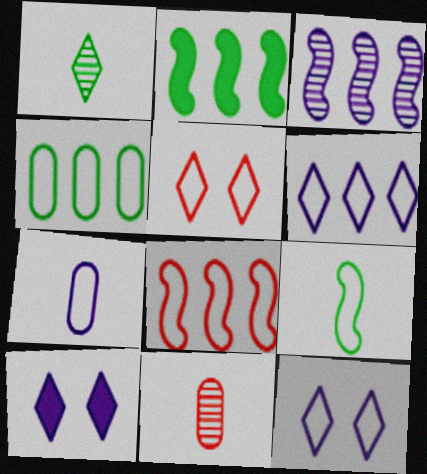[[2, 3, 8], 
[2, 11, 12], 
[3, 7, 10], 
[4, 6, 8]]